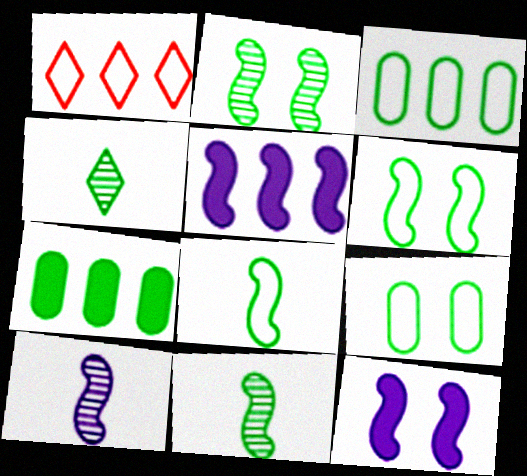[[4, 6, 7]]